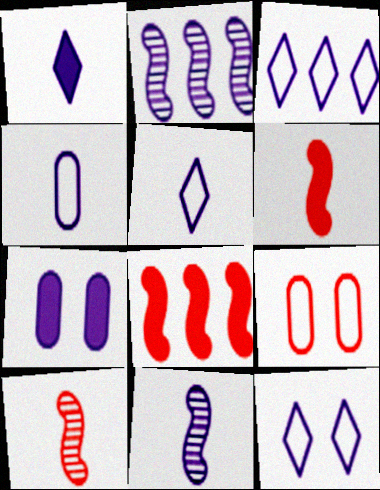[[1, 4, 11], 
[2, 5, 7], 
[3, 5, 12], 
[3, 7, 11]]